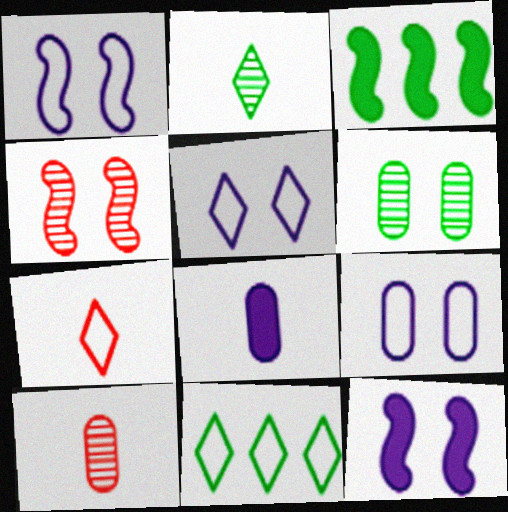[[1, 5, 9], 
[3, 5, 10], 
[4, 8, 11], 
[5, 7, 11], 
[10, 11, 12]]